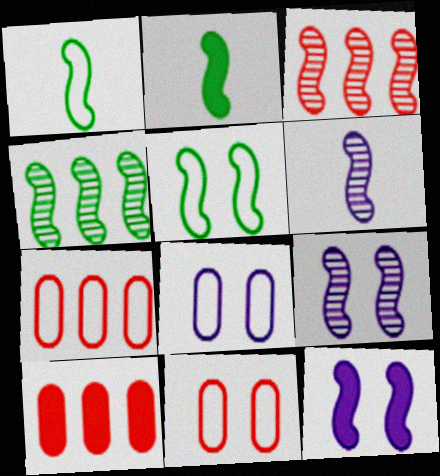[[1, 3, 12], 
[2, 4, 5]]